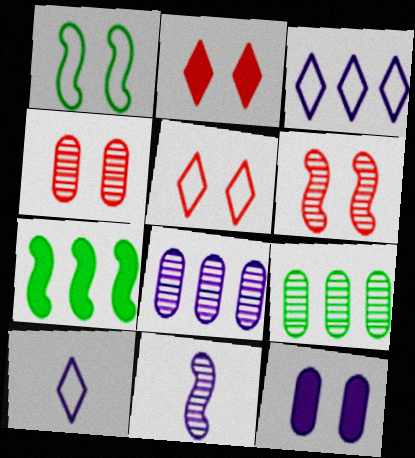[[3, 11, 12], 
[4, 7, 10]]